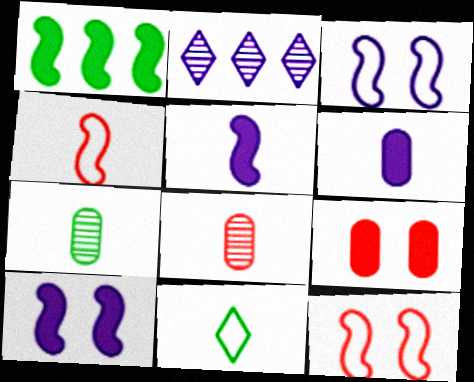[[2, 3, 6], 
[5, 8, 11]]